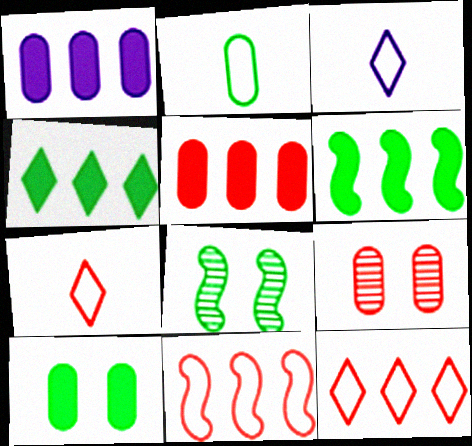[[1, 2, 9], 
[1, 7, 8], 
[2, 4, 8], 
[3, 5, 8], 
[3, 6, 9]]